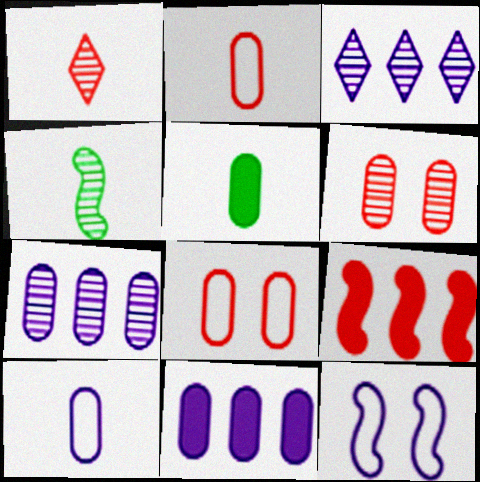[[1, 8, 9], 
[3, 4, 6], 
[4, 9, 12], 
[5, 7, 8]]